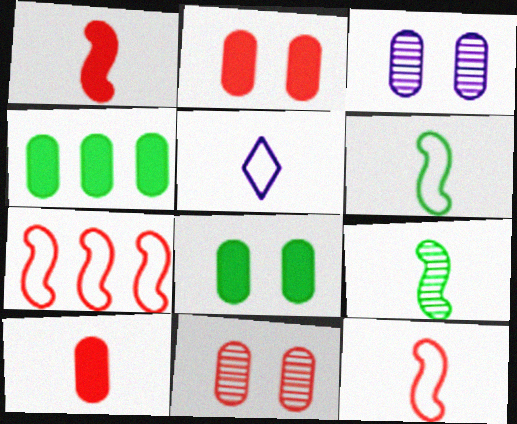[[5, 9, 10]]